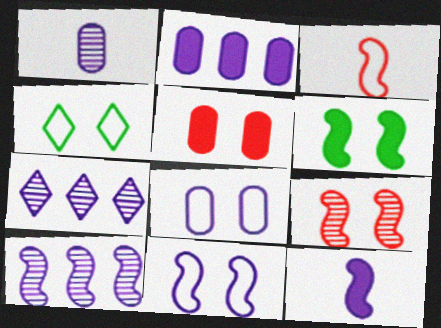[[1, 2, 8], 
[3, 6, 10], 
[6, 9, 11], 
[7, 8, 12], 
[10, 11, 12]]